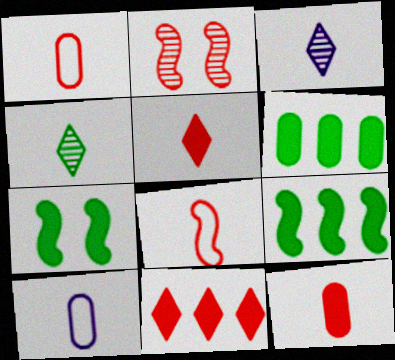[[1, 2, 11]]